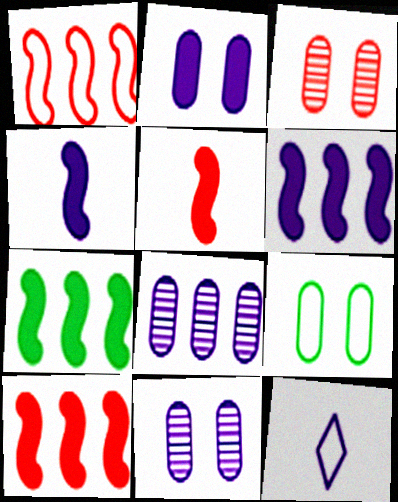[[1, 9, 12], 
[2, 3, 9], 
[3, 7, 12], 
[6, 7, 10], 
[6, 11, 12]]